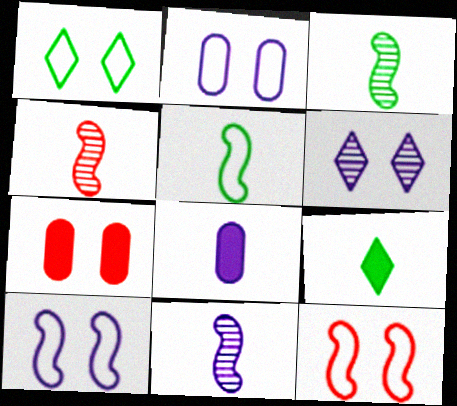[[1, 2, 12], 
[3, 4, 11]]